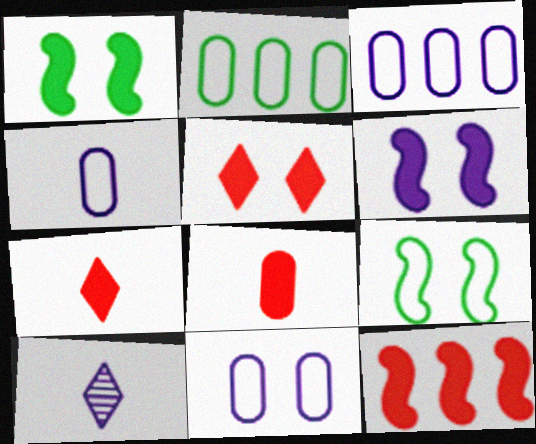[[3, 4, 11], 
[3, 6, 10], 
[5, 8, 12]]